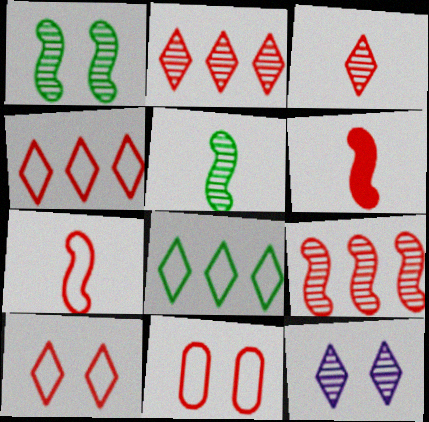[[2, 6, 11], 
[4, 7, 11]]